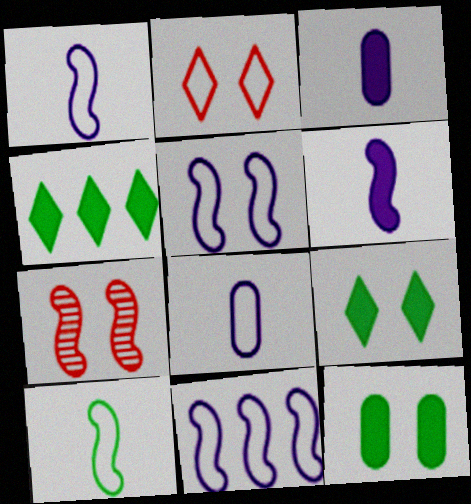[[1, 5, 11], 
[4, 7, 8]]